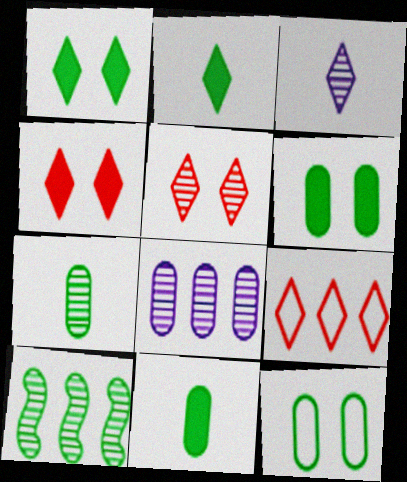[[1, 3, 9], 
[2, 10, 12]]